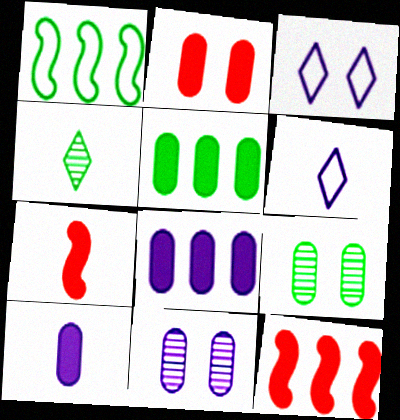[[2, 5, 10], 
[6, 9, 12]]